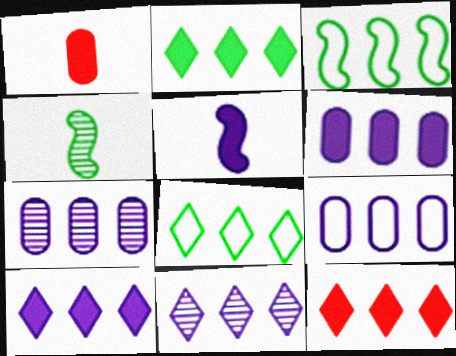[[2, 10, 12], 
[3, 7, 12], 
[6, 7, 9], 
[8, 11, 12]]